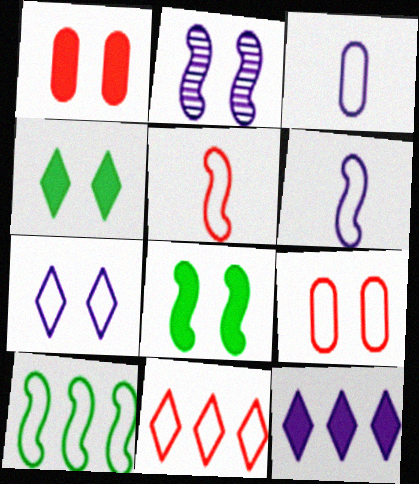[[2, 3, 12], 
[2, 4, 9], 
[5, 9, 11]]